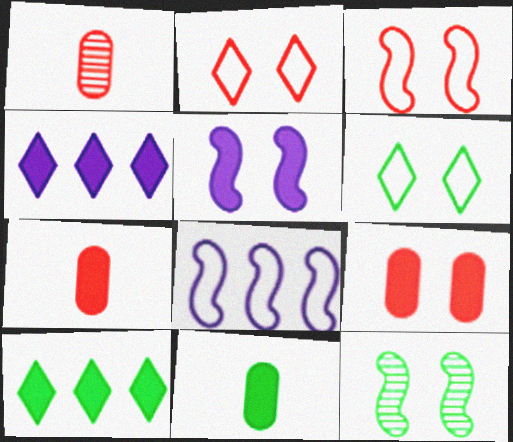[[3, 5, 12], 
[5, 7, 10]]